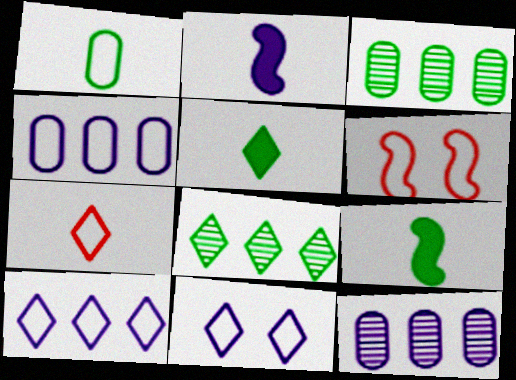[[1, 6, 10], 
[2, 11, 12], 
[5, 6, 12]]